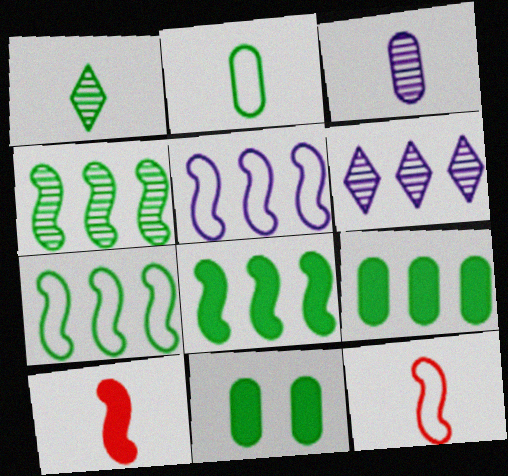[[1, 7, 11], 
[4, 7, 8], 
[6, 11, 12]]